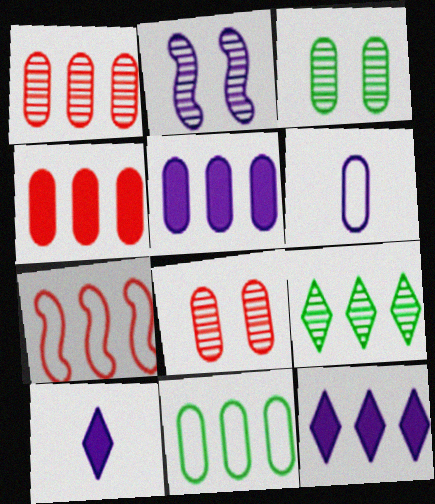[[1, 5, 11], 
[2, 6, 12], 
[3, 4, 6], 
[3, 7, 10], 
[5, 7, 9]]